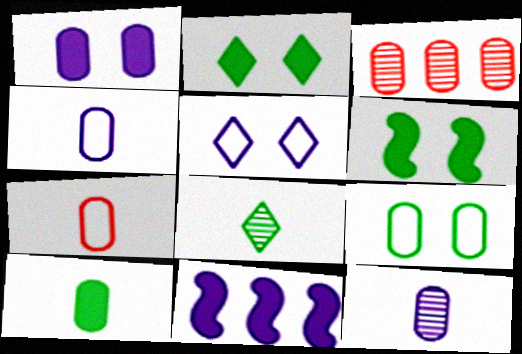[[5, 11, 12], 
[7, 10, 12]]